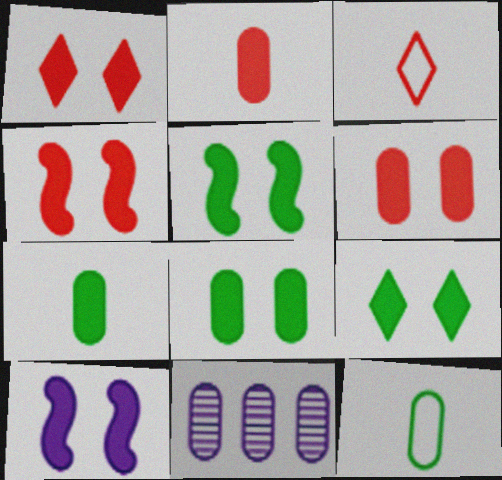[[1, 4, 6], 
[1, 8, 10], 
[3, 5, 11], 
[4, 5, 10], 
[5, 8, 9], 
[6, 9, 10], 
[6, 11, 12]]